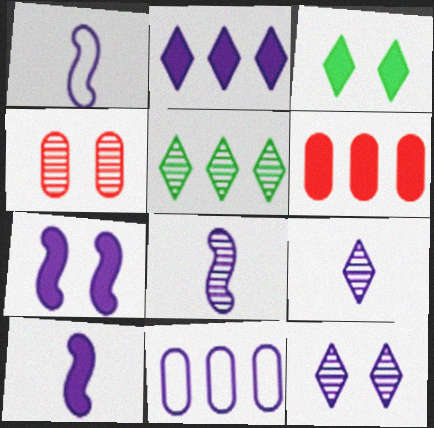[[1, 8, 10], 
[3, 6, 10], 
[4, 5, 8], 
[7, 9, 11], 
[10, 11, 12]]